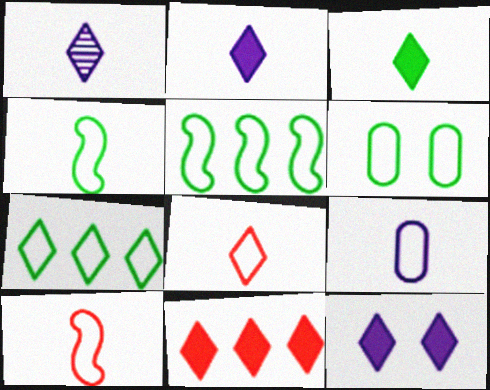[[1, 3, 8], 
[3, 11, 12], 
[4, 6, 7], 
[4, 8, 9]]